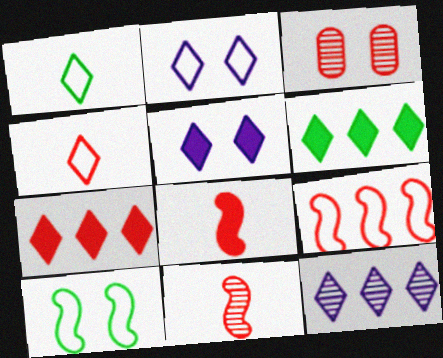[[3, 5, 10]]